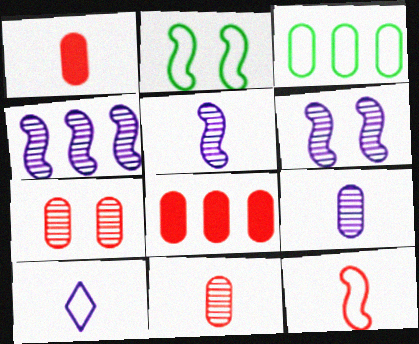[[4, 5, 6]]